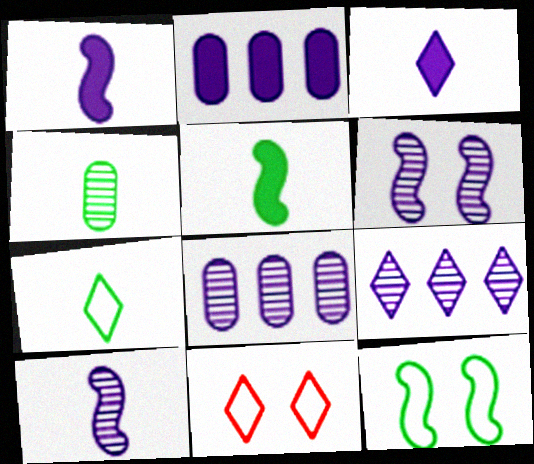[[4, 5, 7], 
[5, 8, 11]]